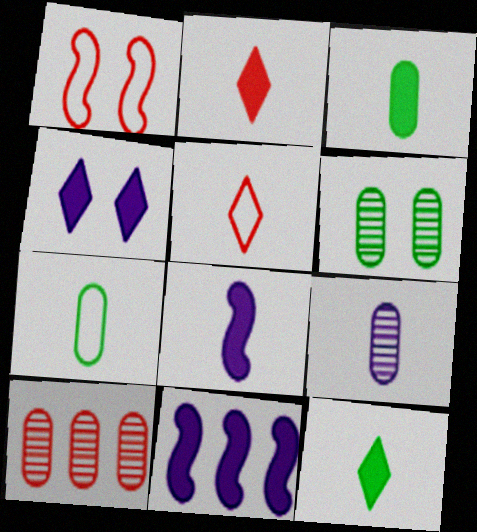[[1, 2, 10], 
[1, 4, 6], 
[2, 3, 8], 
[5, 6, 11], 
[6, 9, 10]]